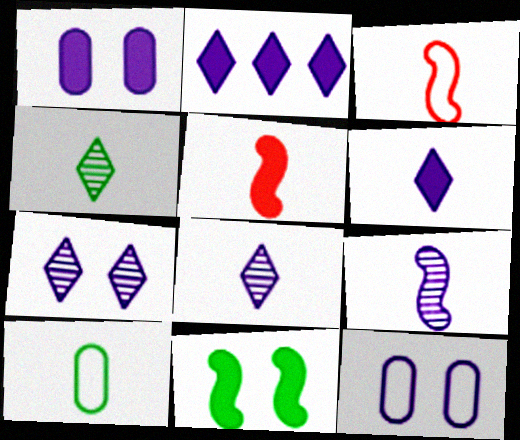[[2, 9, 12], 
[5, 8, 10]]